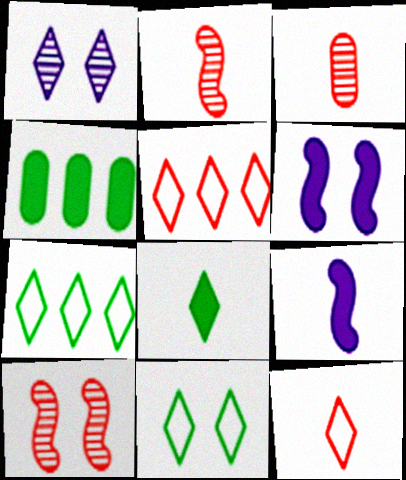[[1, 5, 8], 
[3, 6, 7]]